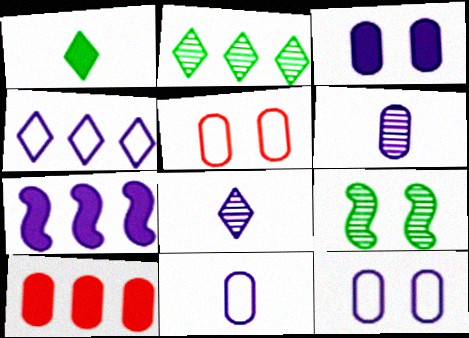[[7, 8, 12]]